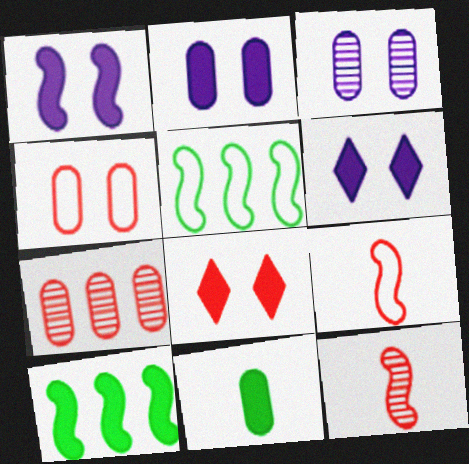[[1, 2, 6], 
[1, 5, 12], 
[7, 8, 9]]